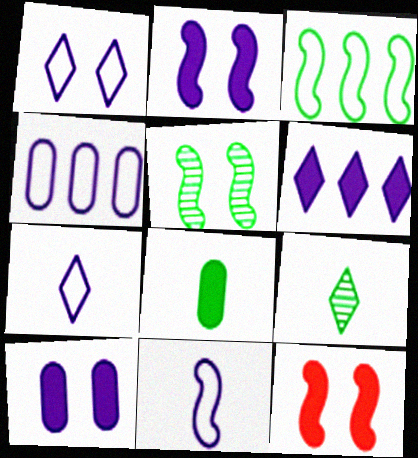[[1, 4, 11], 
[4, 9, 12], 
[6, 8, 12]]